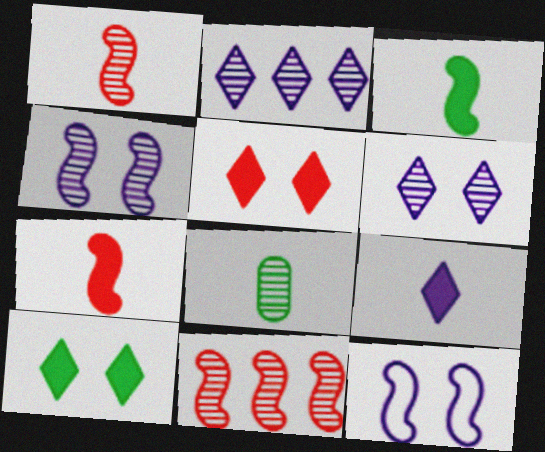[[3, 11, 12], 
[6, 8, 11]]